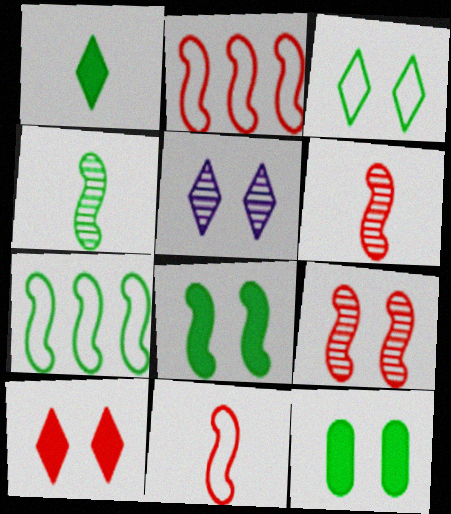[[3, 5, 10], 
[4, 7, 8]]